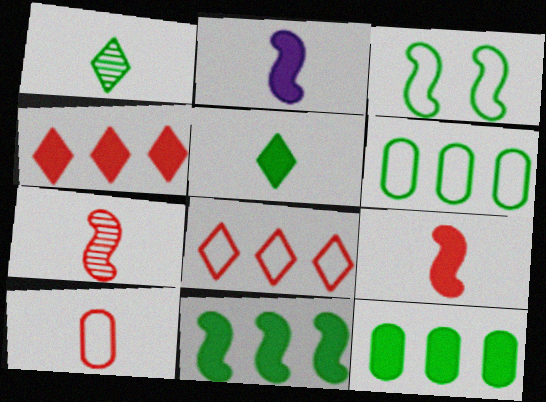[[1, 2, 10], 
[1, 3, 12]]